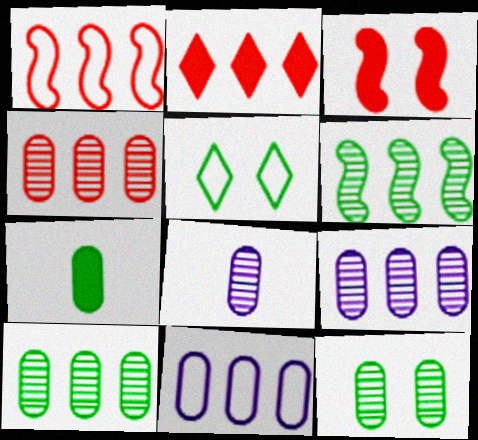[[1, 2, 4], 
[2, 6, 11], 
[4, 8, 12], 
[4, 9, 10], 
[5, 6, 7]]